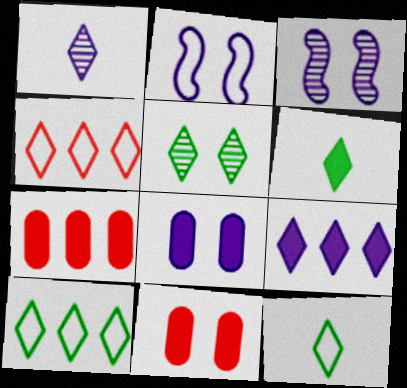[[2, 5, 11], 
[3, 7, 12], 
[5, 6, 10]]